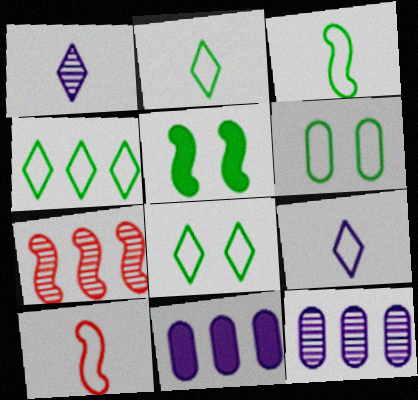[[2, 4, 8], 
[3, 4, 6], 
[4, 7, 11]]